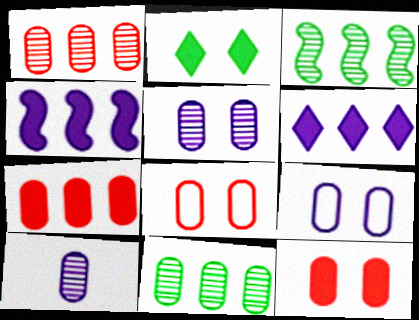[]